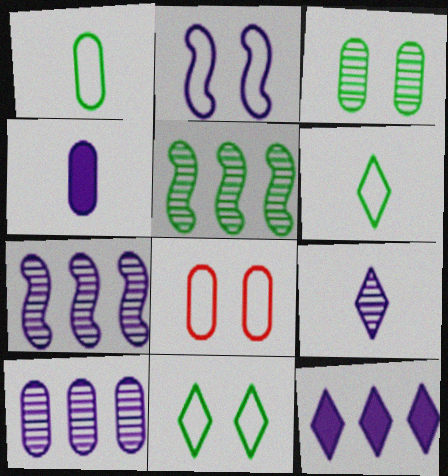[[2, 8, 11]]